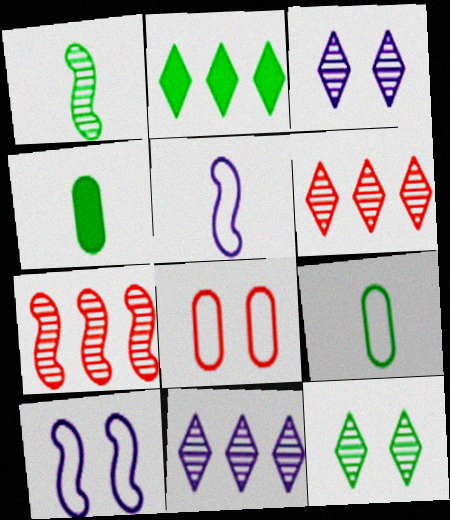[[4, 6, 10]]